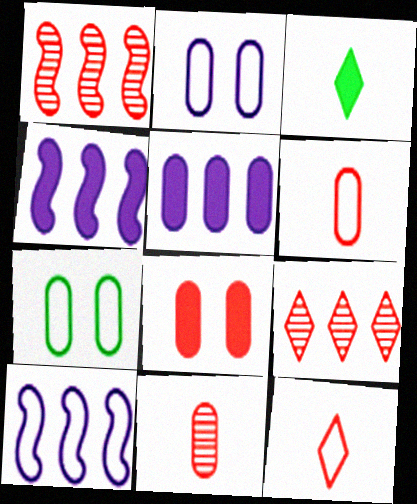[[1, 2, 3], 
[1, 8, 12], 
[3, 4, 8], 
[5, 7, 11], 
[7, 10, 12]]